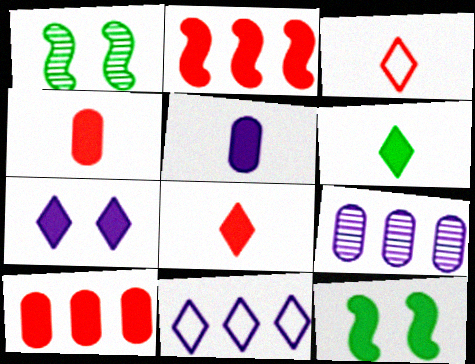[[1, 4, 11], 
[3, 9, 12]]